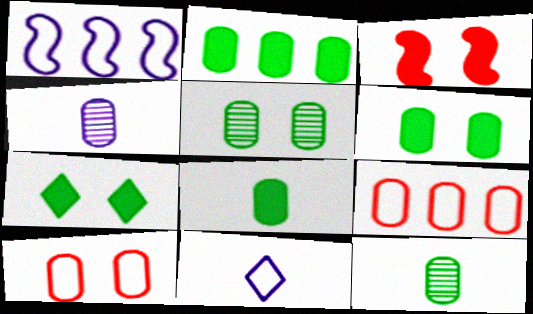[[2, 4, 10], 
[2, 6, 8], 
[4, 6, 9]]